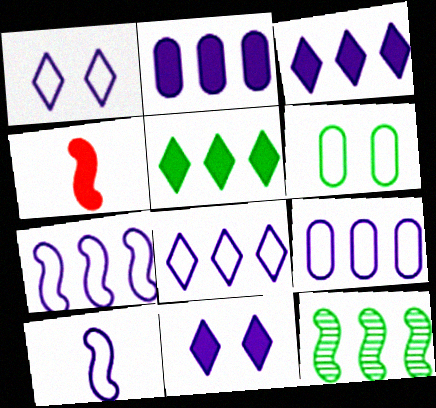[[1, 9, 10], 
[7, 8, 9]]